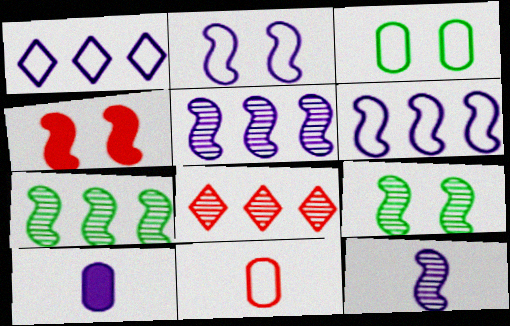[[2, 4, 9], 
[4, 8, 11]]